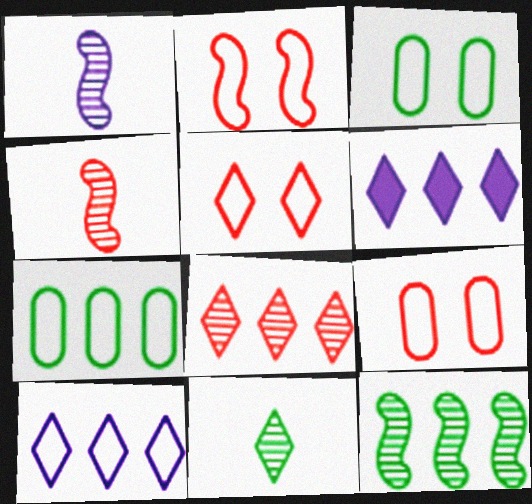[[2, 5, 9], 
[3, 4, 6], 
[5, 6, 11]]